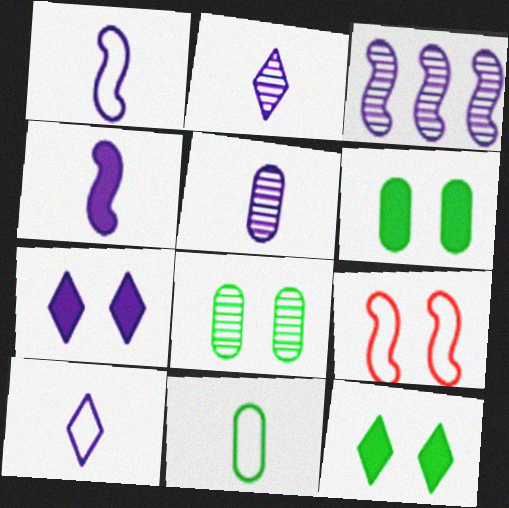[[4, 5, 10], 
[7, 8, 9]]